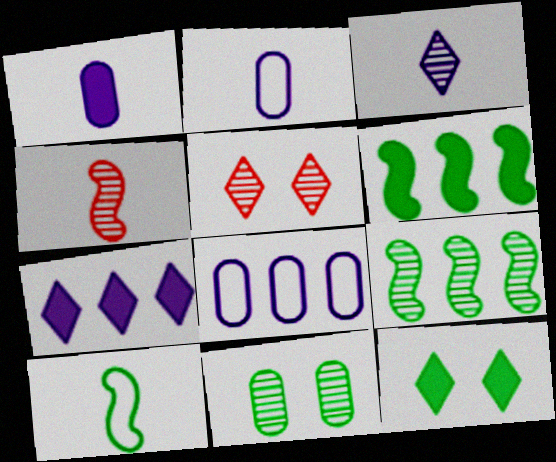[[2, 5, 6], 
[4, 8, 12]]